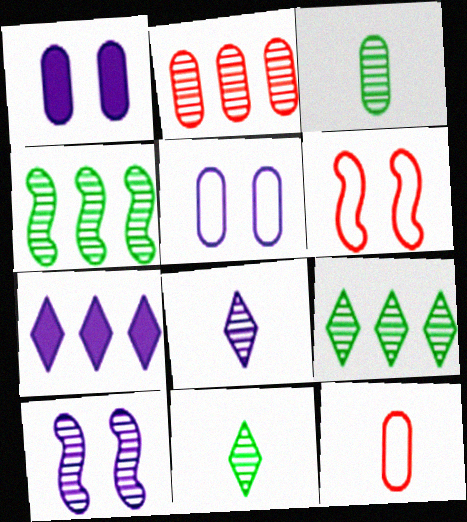[[2, 10, 11], 
[3, 6, 7]]